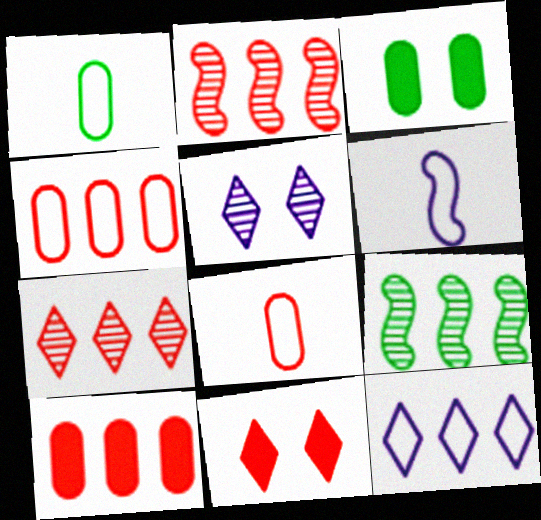[[2, 8, 11], 
[3, 6, 7], 
[9, 10, 12]]